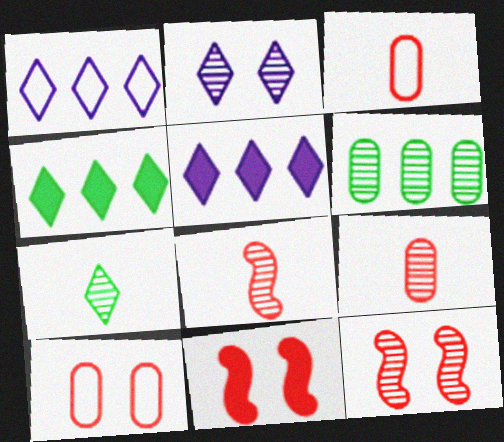[[2, 6, 8]]